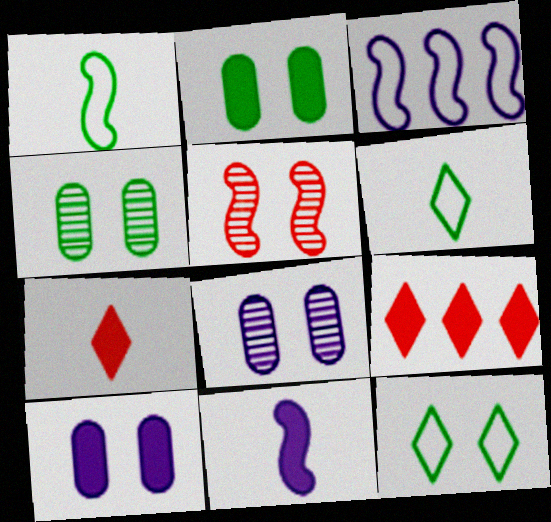[[1, 8, 9], 
[2, 9, 11], 
[3, 4, 7], 
[5, 10, 12]]